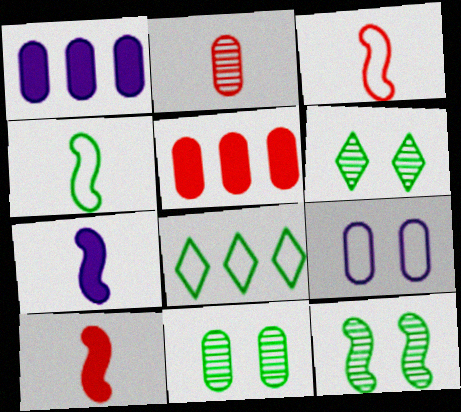[[1, 3, 6], 
[3, 8, 9], 
[6, 11, 12]]